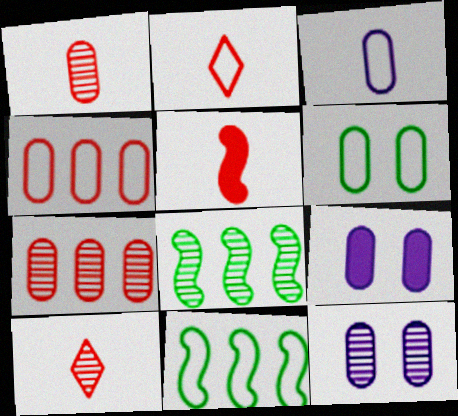[[1, 2, 5], 
[2, 8, 9], 
[3, 4, 6], 
[8, 10, 12], 
[9, 10, 11]]